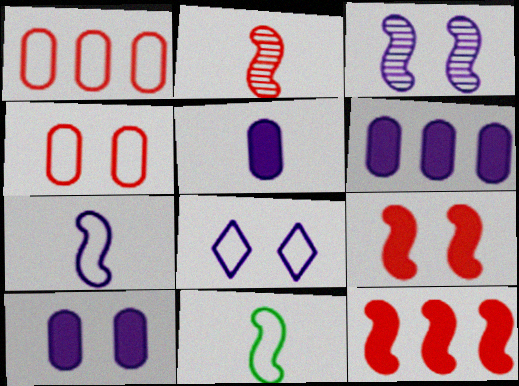[[1, 8, 11], 
[3, 8, 10], 
[3, 11, 12], 
[5, 6, 10]]